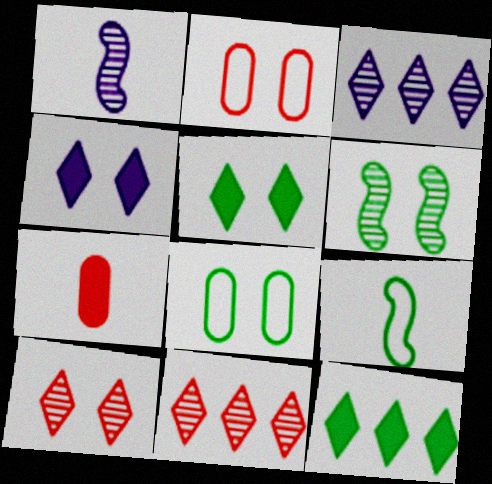[[1, 2, 12], 
[2, 4, 6], 
[5, 6, 8]]